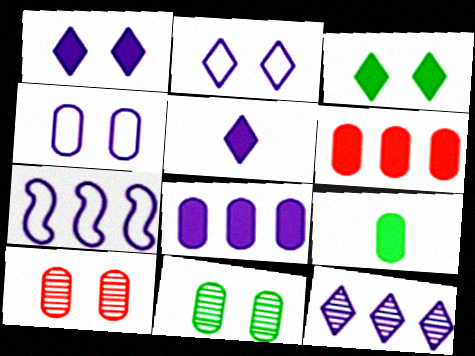[[2, 5, 12], 
[7, 8, 12]]